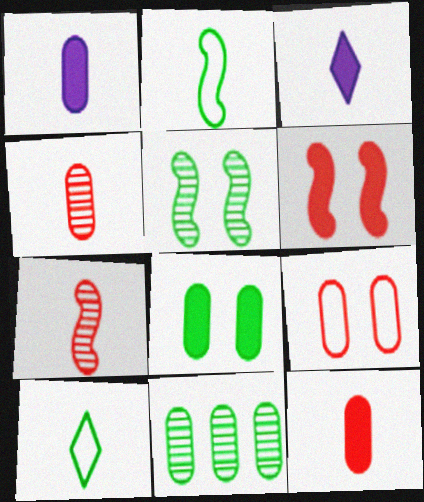[[1, 7, 10], 
[1, 9, 11], 
[2, 3, 4]]